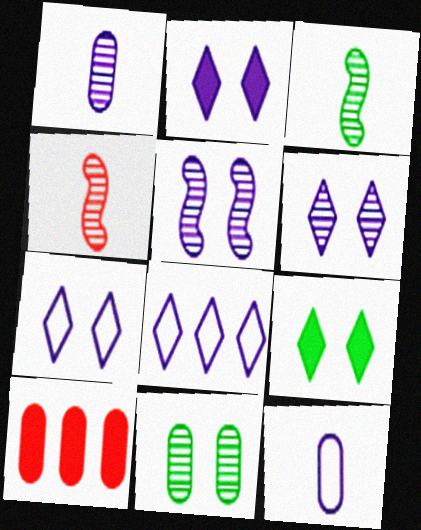[[2, 6, 7], 
[3, 7, 10], 
[10, 11, 12]]